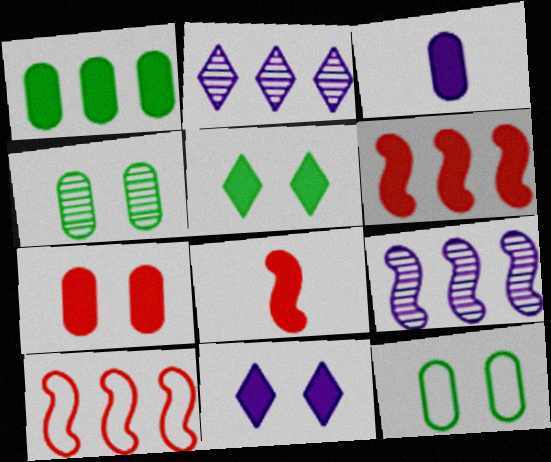[[1, 2, 10], 
[1, 3, 7], 
[1, 8, 11], 
[2, 8, 12], 
[3, 5, 6]]